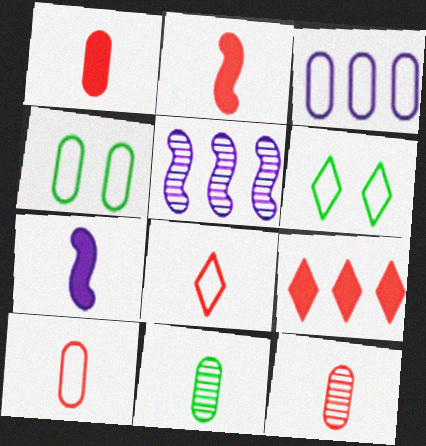[[1, 5, 6], 
[1, 10, 12], 
[2, 8, 12], 
[3, 4, 10], 
[7, 8, 11]]